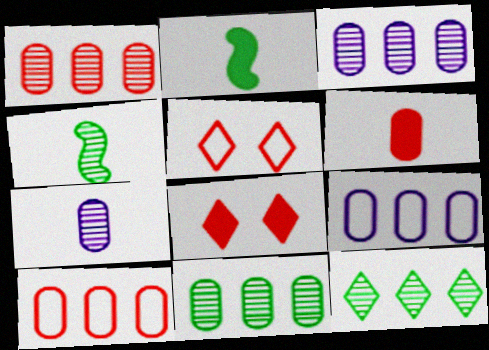[[1, 3, 11], 
[2, 3, 5], 
[4, 8, 9]]